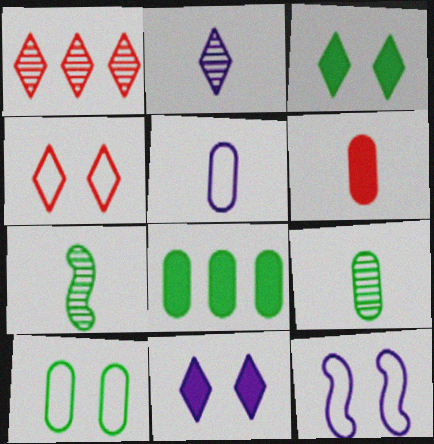[[4, 10, 12], 
[5, 6, 9], 
[8, 9, 10]]